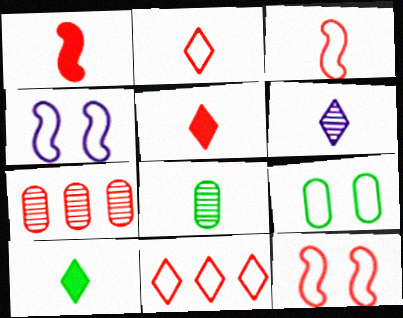[[2, 6, 10], 
[4, 7, 10], 
[5, 7, 12]]